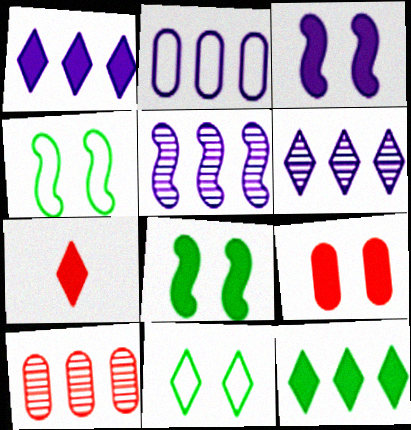[[1, 2, 5], 
[6, 7, 11]]